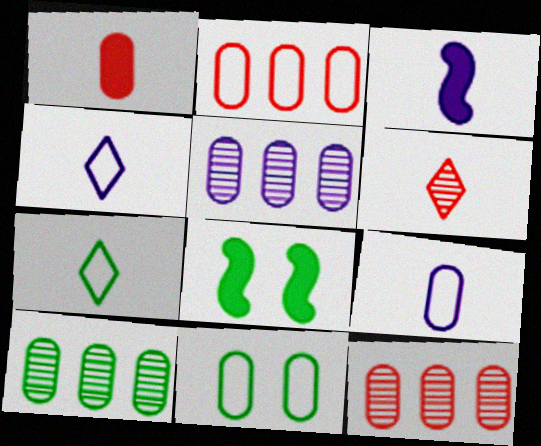[[1, 5, 11], 
[2, 9, 11], 
[4, 8, 12], 
[5, 10, 12], 
[7, 8, 10]]